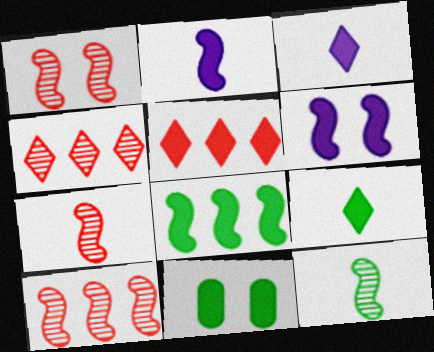[[1, 7, 10], 
[2, 5, 11], 
[8, 9, 11]]